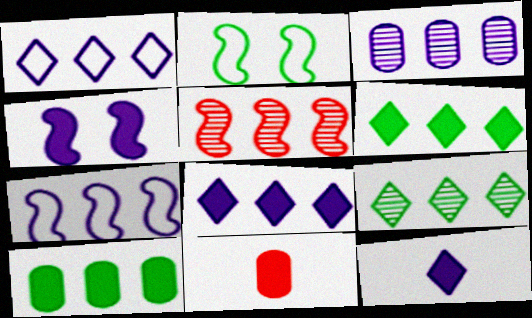[[1, 5, 10], 
[3, 5, 9], 
[3, 7, 8], 
[4, 6, 11]]